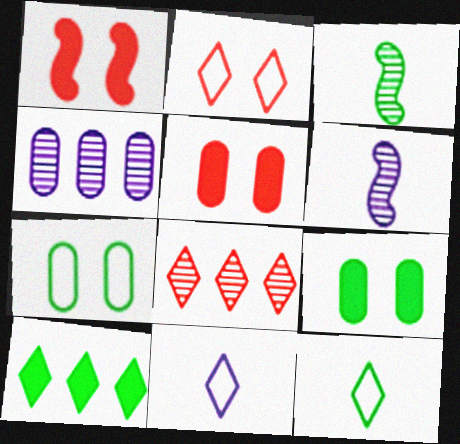[[1, 4, 12], 
[3, 7, 10]]